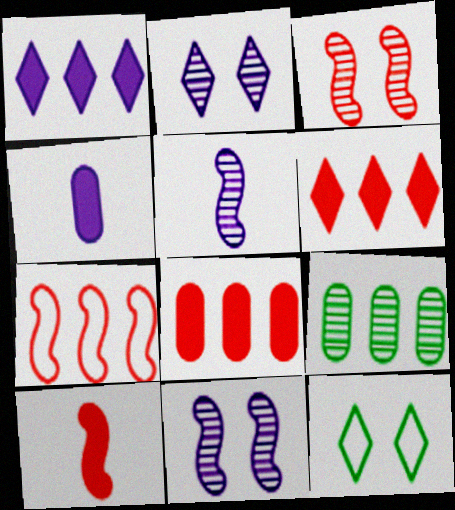[[1, 7, 9], 
[3, 7, 10], 
[5, 8, 12]]